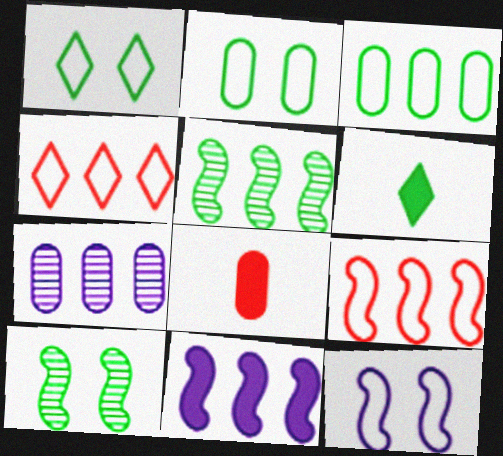[[2, 5, 6], 
[2, 7, 8], 
[3, 6, 10], 
[5, 9, 11]]